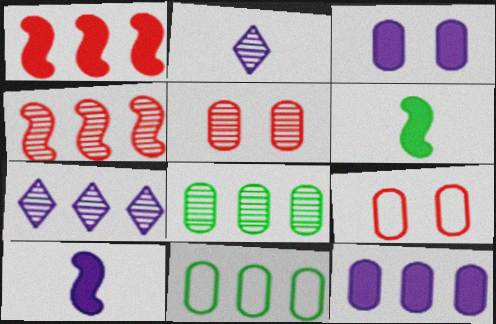[[1, 7, 11], 
[4, 7, 8], 
[6, 7, 9]]